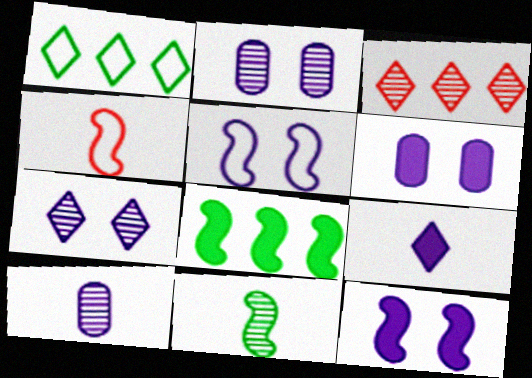[[2, 3, 11], 
[5, 6, 7]]